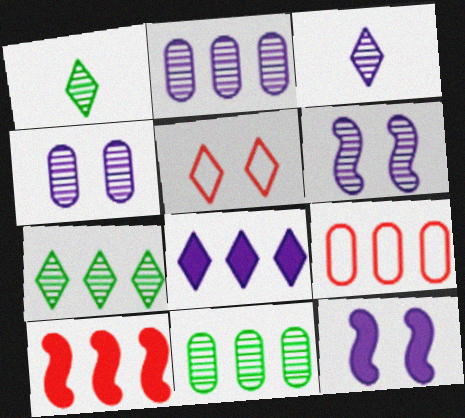[[1, 5, 8], 
[1, 9, 12], 
[2, 3, 6]]